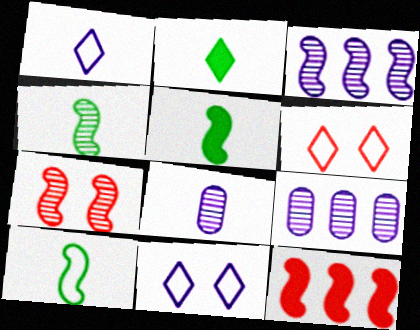[[3, 4, 7], 
[4, 5, 10], 
[5, 6, 9]]